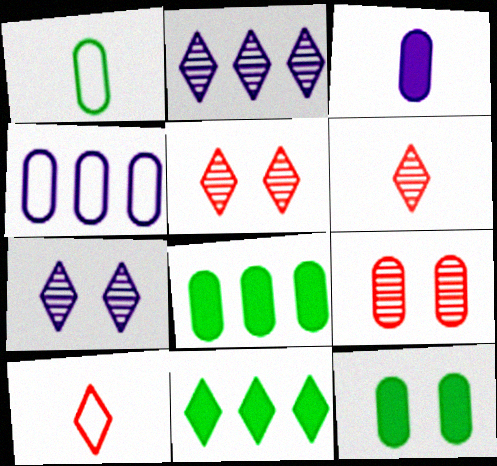[[7, 10, 11]]